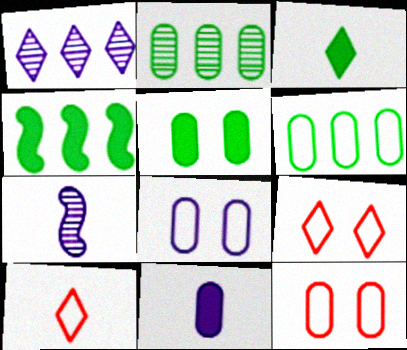[[1, 3, 9], 
[2, 11, 12], 
[3, 4, 5]]